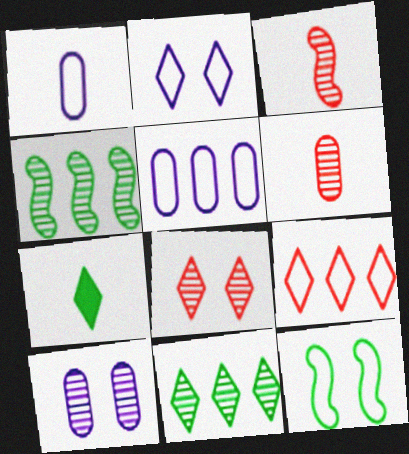[[1, 3, 7], 
[1, 9, 12], 
[3, 10, 11]]